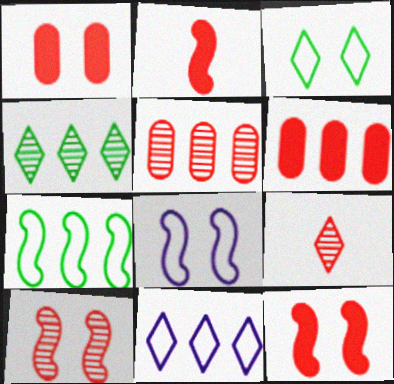[[5, 9, 10]]